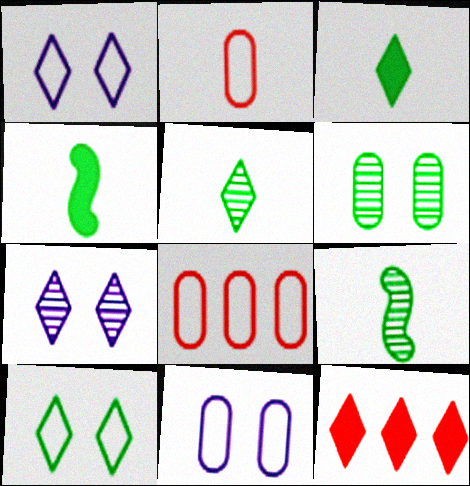[[1, 5, 12], 
[4, 7, 8], 
[9, 11, 12]]